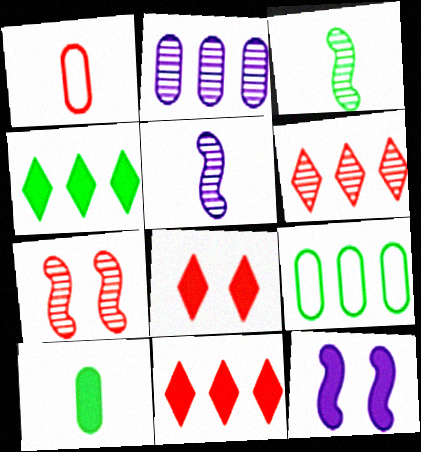[[1, 7, 11], 
[5, 8, 9], 
[10, 11, 12]]